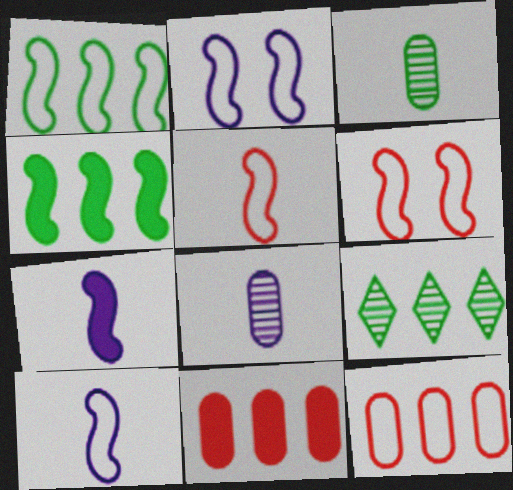[[1, 2, 5], 
[1, 6, 10]]